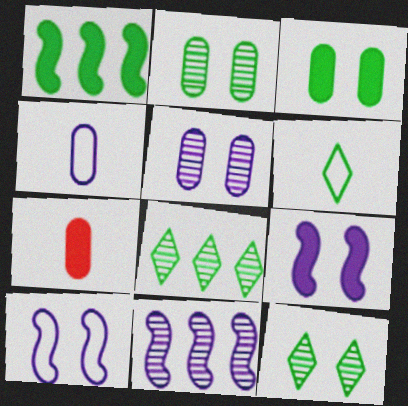[[1, 2, 6], 
[7, 8, 10]]